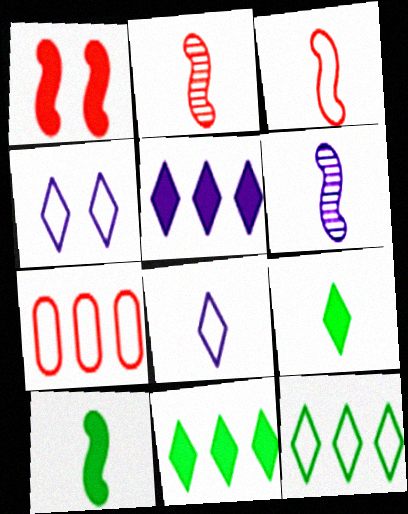[[3, 6, 10]]